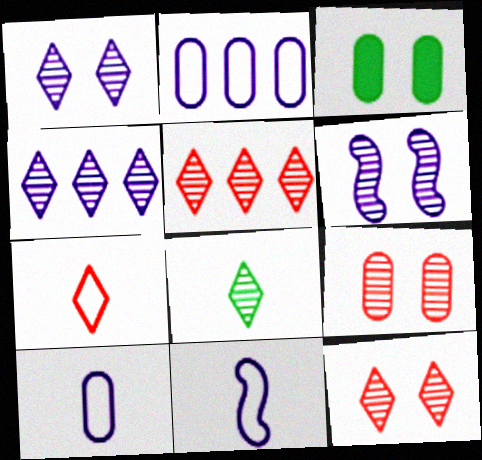[[1, 5, 8], 
[3, 5, 11], 
[4, 8, 12]]